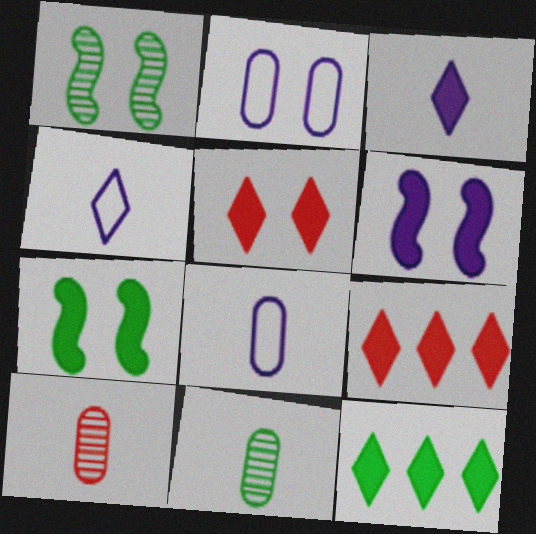[[1, 2, 5], 
[1, 8, 9], 
[3, 5, 12]]